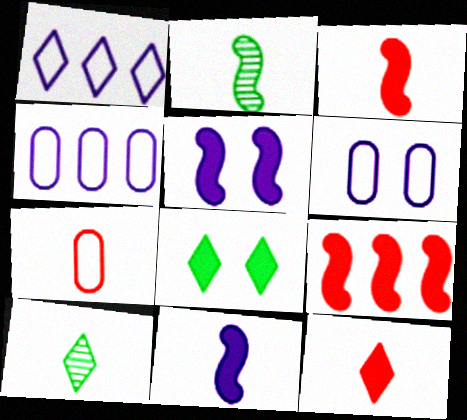[[6, 9, 10], 
[7, 10, 11]]